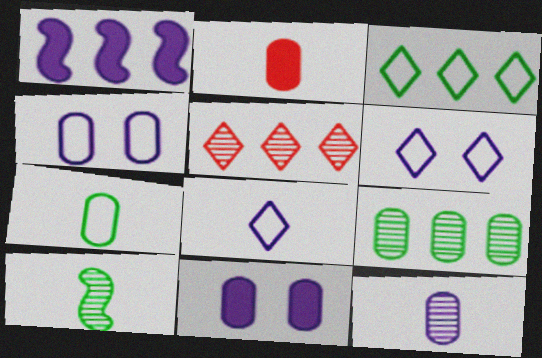[[1, 6, 12], 
[2, 4, 9], 
[2, 7, 12], 
[2, 8, 10]]